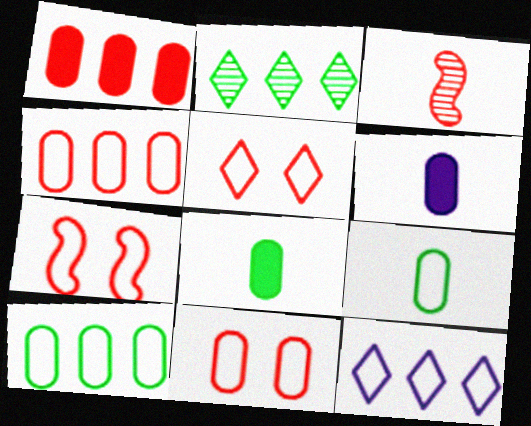[[1, 3, 5], 
[2, 6, 7], 
[5, 7, 11], 
[7, 9, 12]]